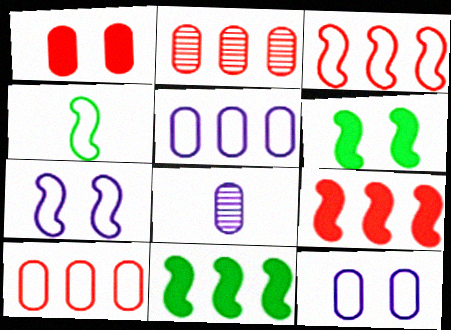[[3, 4, 7]]